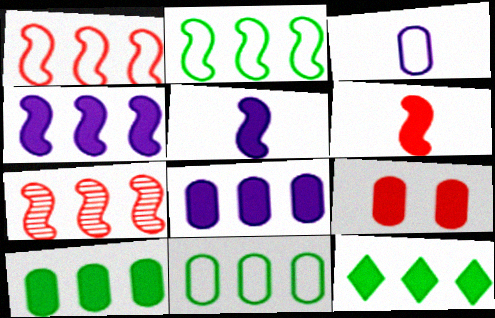[[2, 4, 7], 
[5, 9, 12]]